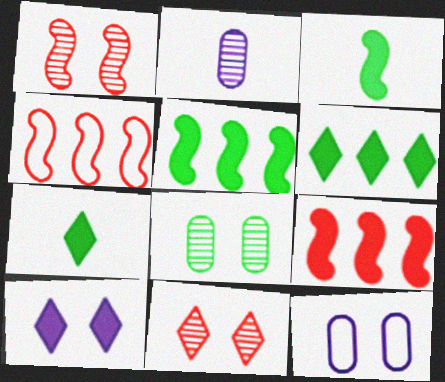[]